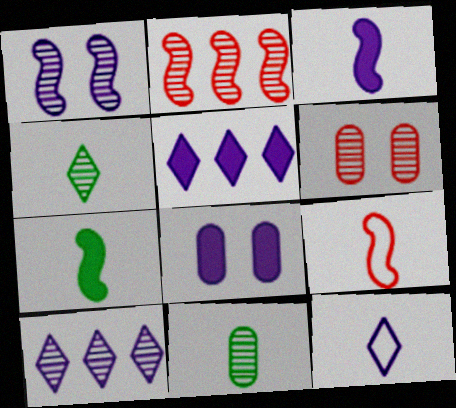[[3, 5, 8]]